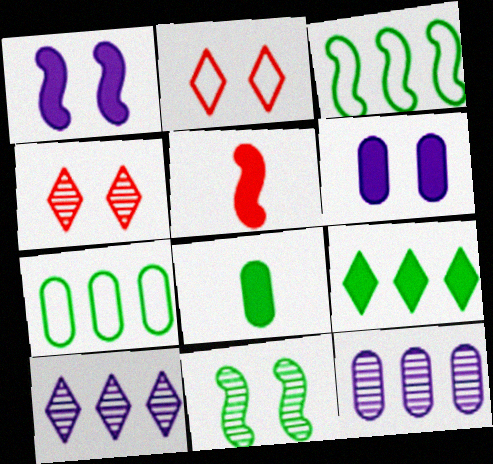[[2, 6, 11], 
[5, 6, 9]]